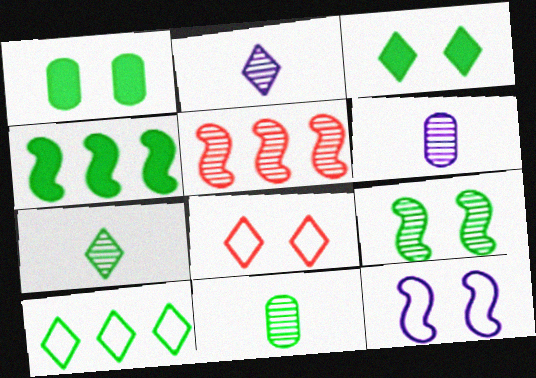[[3, 7, 10], 
[4, 6, 8]]